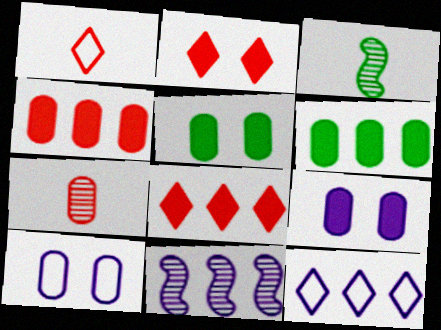[[1, 5, 11], 
[3, 8, 10], 
[6, 7, 10]]